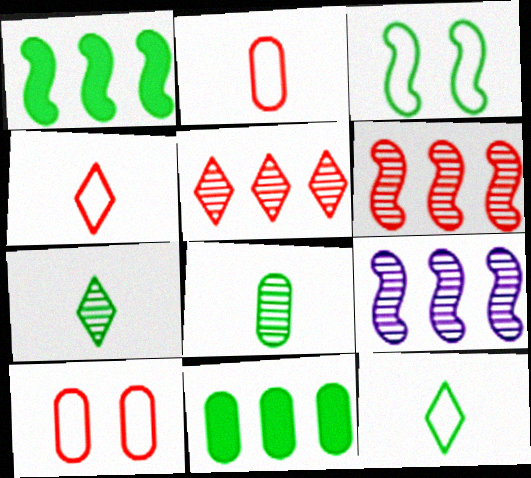[[3, 7, 11]]